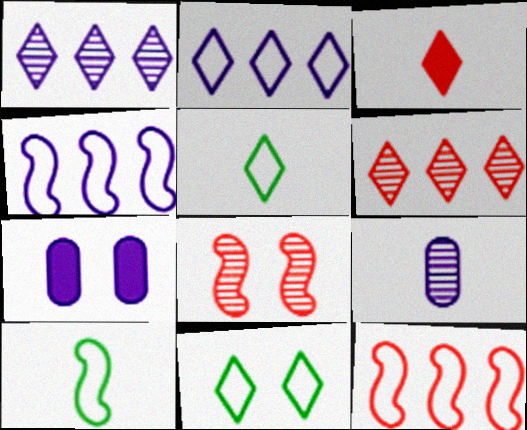[[1, 3, 11], 
[3, 9, 10], 
[6, 7, 10], 
[7, 8, 11]]